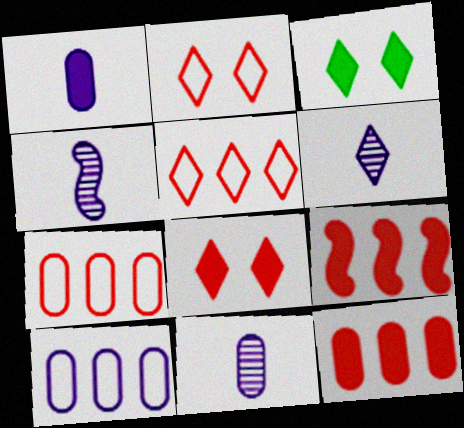[[1, 3, 9], 
[3, 4, 7], 
[3, 5, 6], 
[4, 6, 11]]